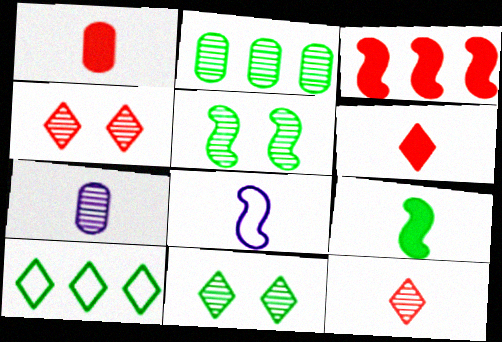[[3, 5, 8]]